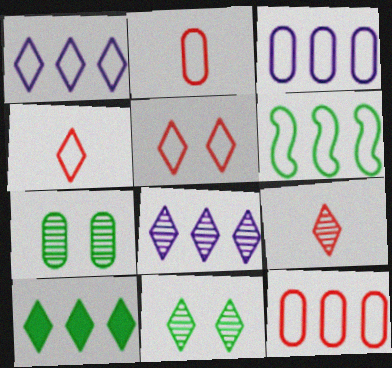[[1, 6, 12], 
[8, 9, 11]]